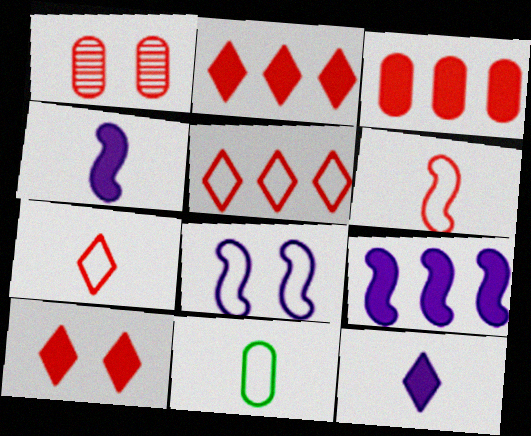[[1, 2, 6], 
[5, 8, 11]]